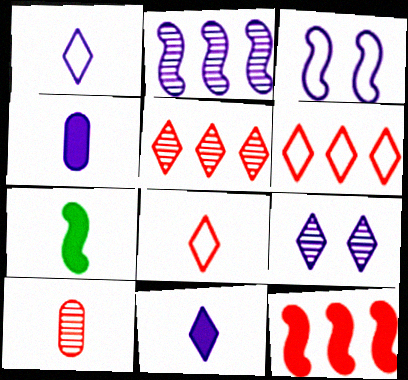[[1, 7, 10]]